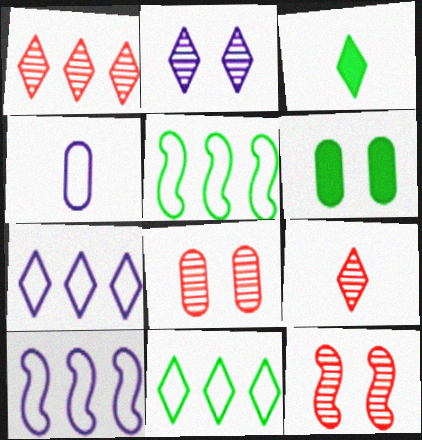[[3, 8, 10], 
[6, 9, 10]]